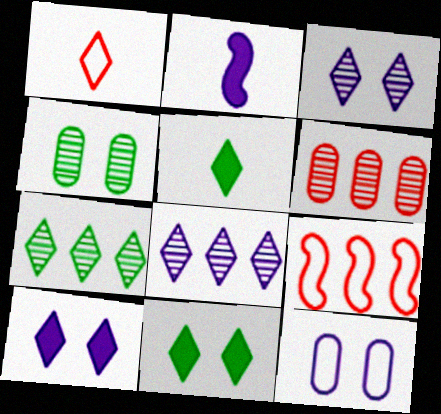[[1, 7, 10], 
[1, 8, 11], 
[2, 8, 12]]